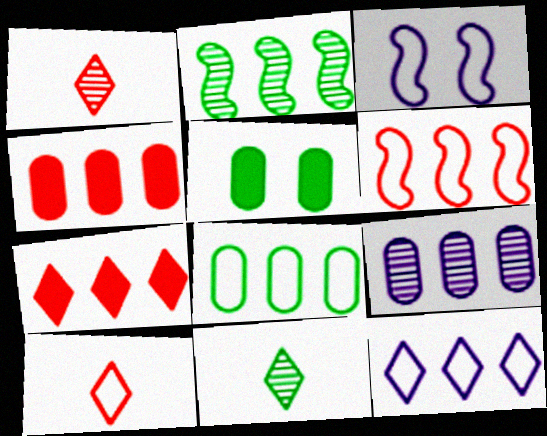[[2, 4, 12], 
[3, 4, 11], 
[3, 8, 10], 
[4, 8, 9], 
[6, 8, 12]]